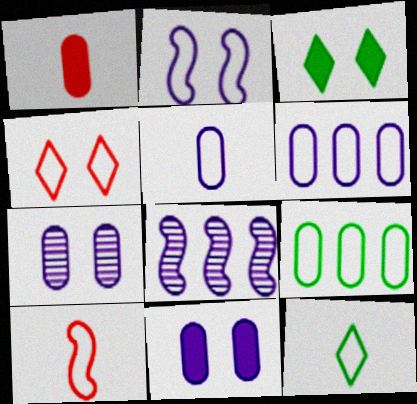[[1, 7, 9], 
[5, 10, 12]]